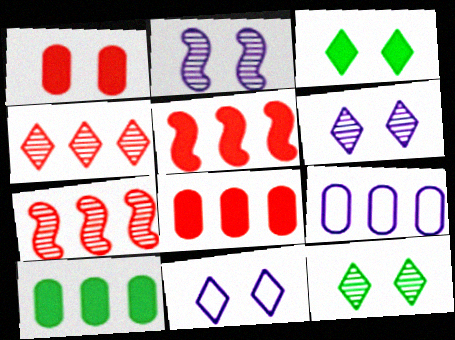[]